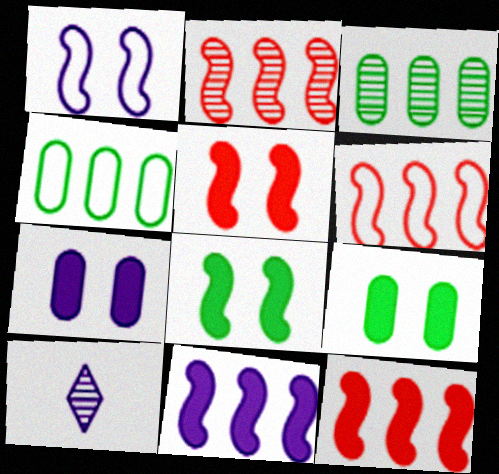[[2, 6, 12], 
[4, 5, 10], 
[6, 9, 10]]